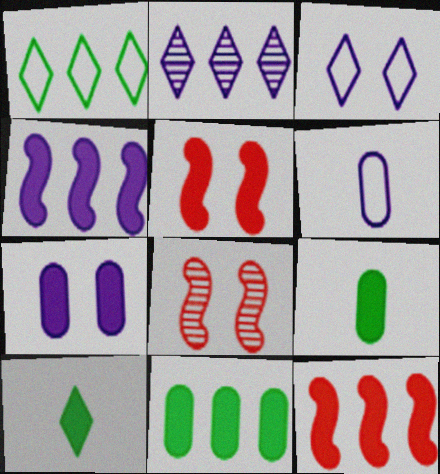[[7, 10, 12]]